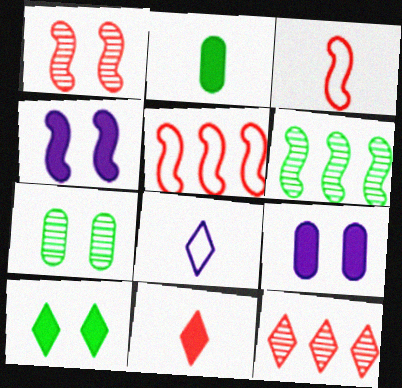[[3, 4, 6], 
[8, 10, 12]]